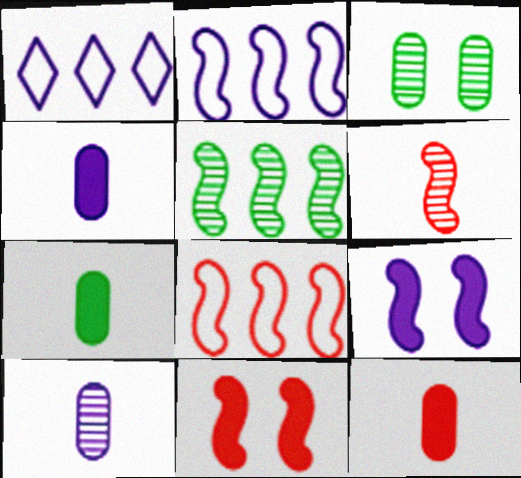[[1, 9, 10], 
[4, 7, 12], 
[6, 8, 11]]